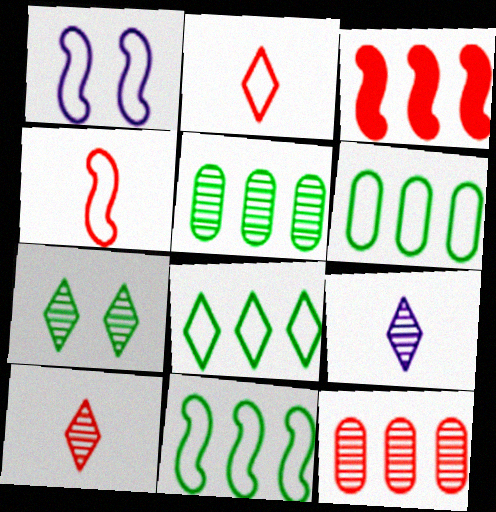[[1, 2, 6], 
[1, 4, 11], 
[6, 8, 11]]